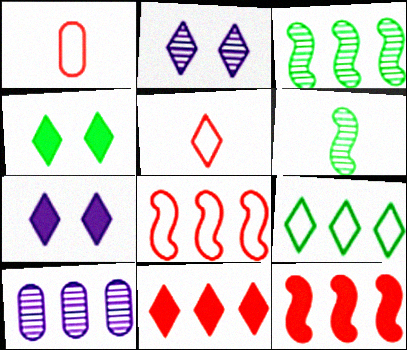[[1, 3, 7], 
[9, 10, 12]]